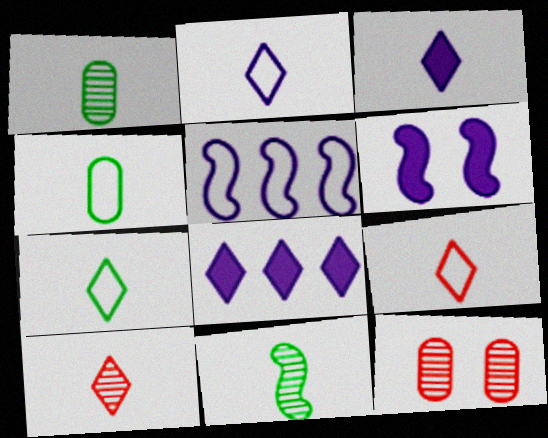[[2, 7, 9], 
[3, 7, 10]]